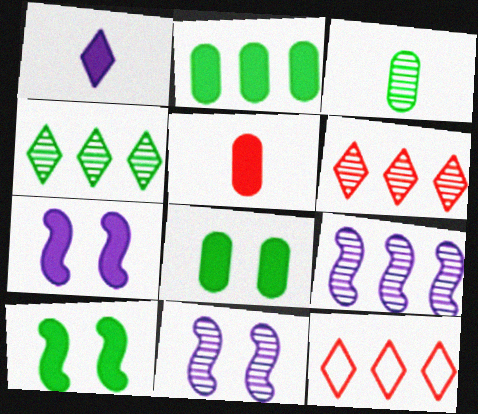[[2, 9, 12], 
[3, 6, 11], 
[3, 7, 12]]